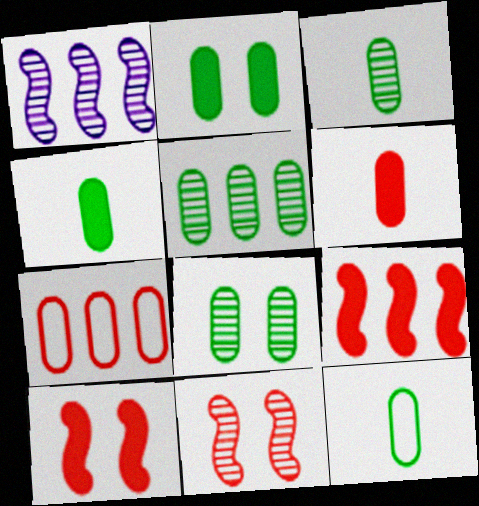[[2, 5, 12], 
[3, 4, 12], 
[3, 5, 8]]